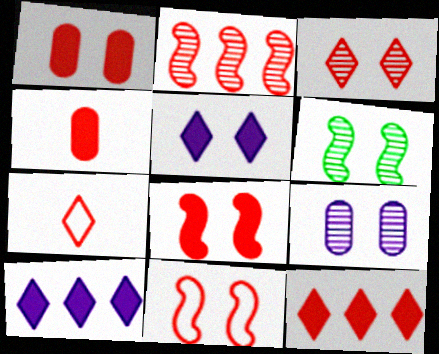[[1, 2, 7], 
[1, 3, 11], 
[3, 6, 9], 
[3, 7, 12], 
[4, 8, 12]]